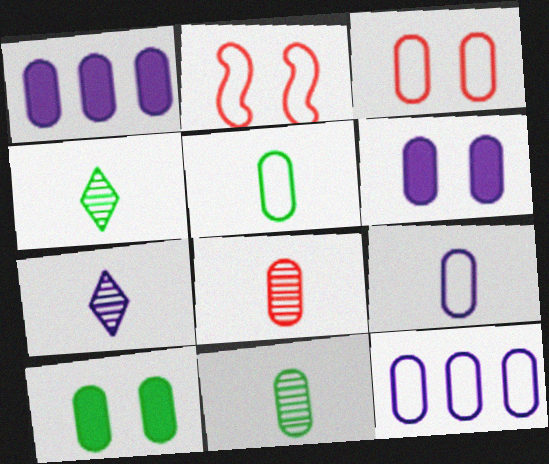[[1, 2, 4], 
[1, 3, 11], 
[3, 5, 12], 
[8, 10, 12]]